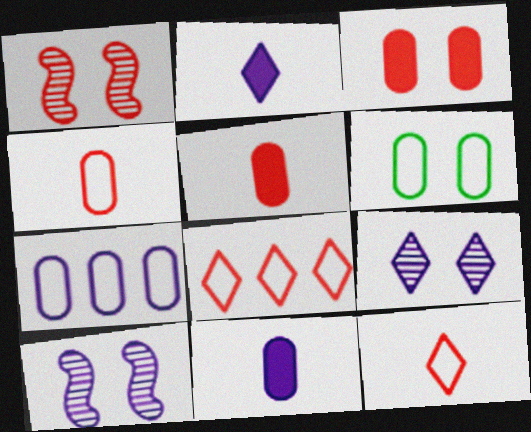[[1, 5, 8], 
[2, 7, 10], 
[4, 6, 7]]